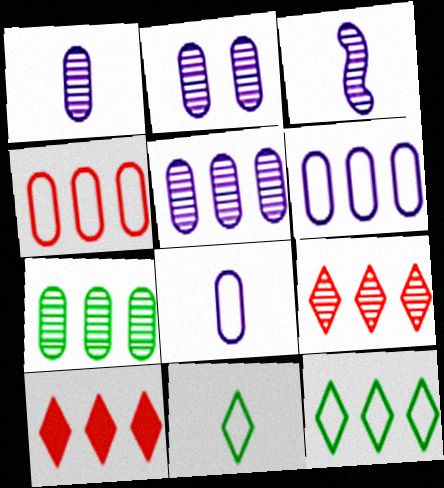[[1, 2, 5]]